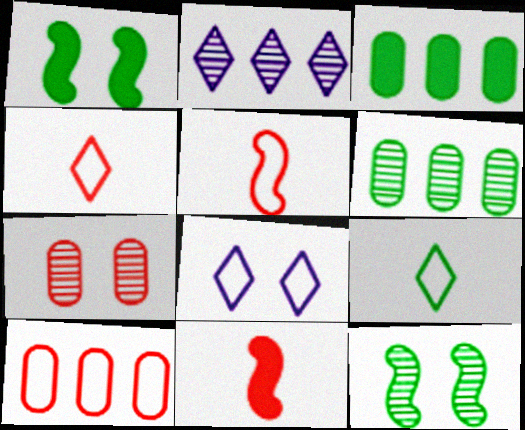[[1, 6, 9], 
[1, 7, 8], 
[3, 9, 12], 
[6, 8, 11]]